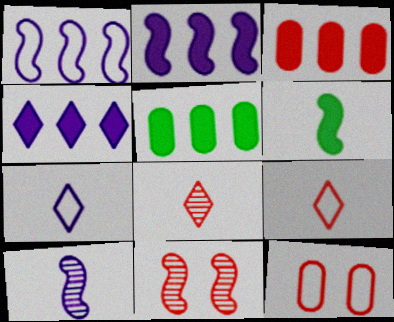[[1, 6, 11], 
[3, 9, 11], 
[5, 7, 11]]